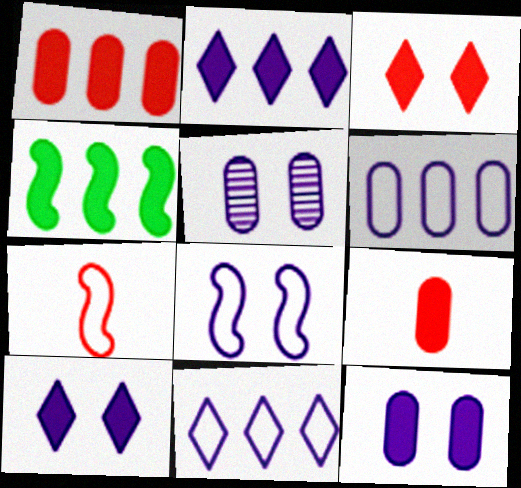[[1, 2, 4], 
[4, 9, 10], 
[5, 8, 10]]